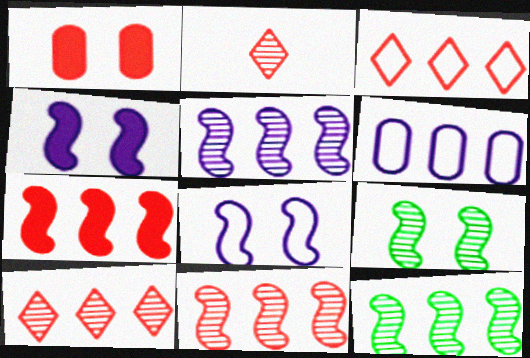[[5, 11, 12]]